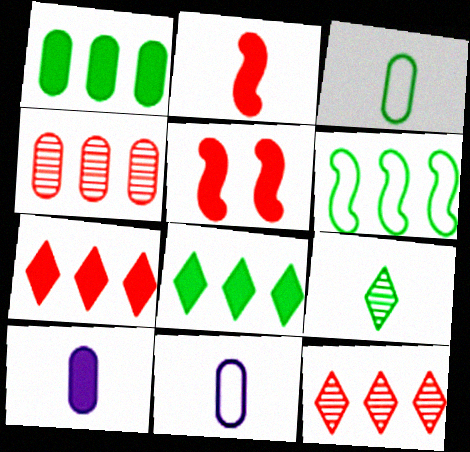[[2, 9, 11], 
[5, 8, 10]]